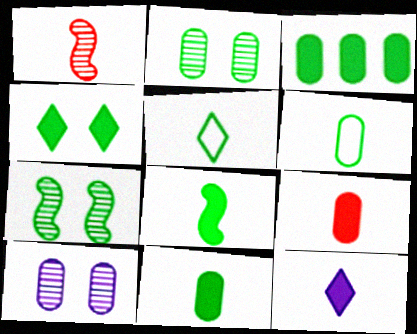[[1, 6, 12], 
[2, 3, 6], 
[3, 4, 8], 
[3, 5, 7], 
[8, 9, 12]]